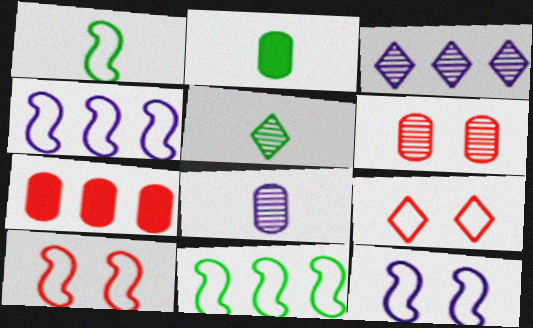[[1, 2, 5], 
[1, 4, 10], 
[2, 3, 10], 
[3, 7, 11], 
[5, 7, 12]]